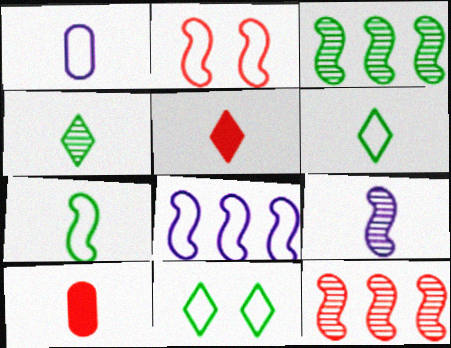[[2, 7, 8], 
[6, 9, 10]]